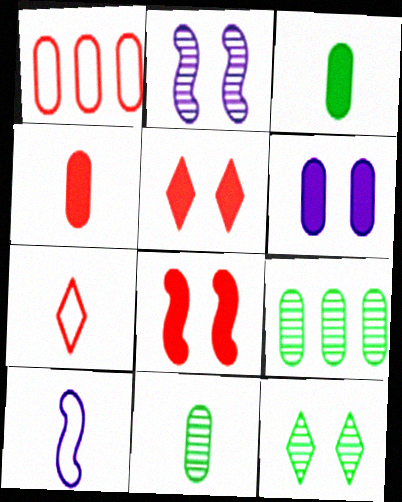[[1, 6, 11], 
[5, 9, 10]]